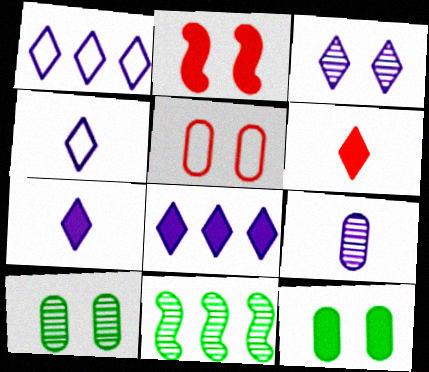[[1, 3, 7], 
[3, 4, 8], 
[5, 7, 11]]